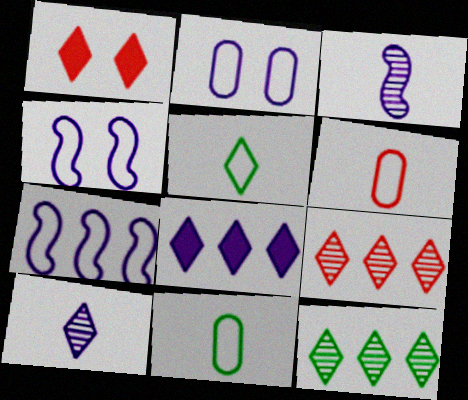[[2, 3, 8]]